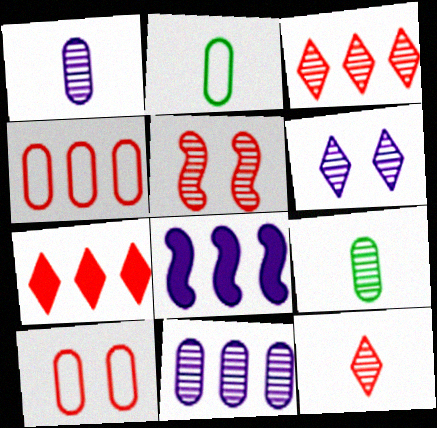[]